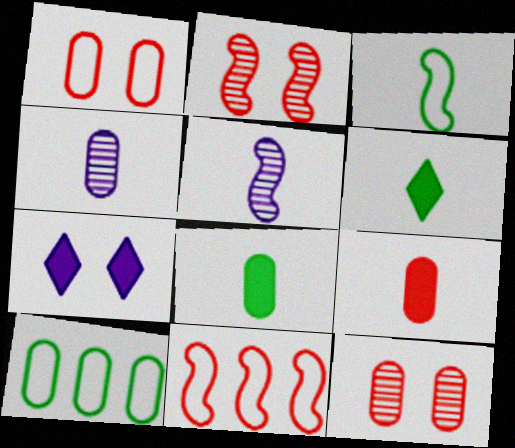[]